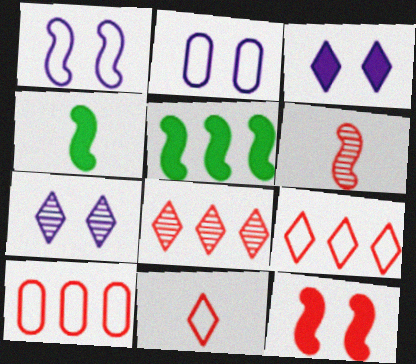[[1, 5, 6], 
[2, 4, 8], 
[4, 7, 10]]